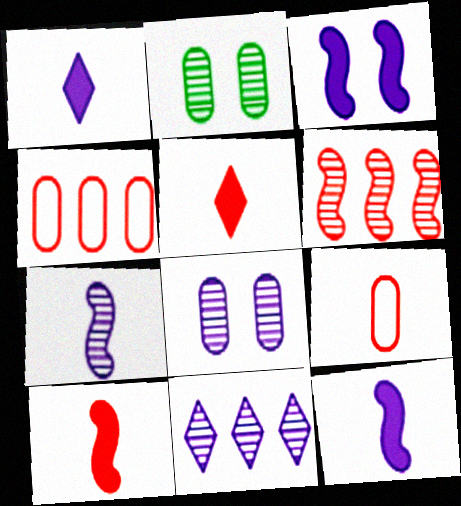[[7, 8, 11]]